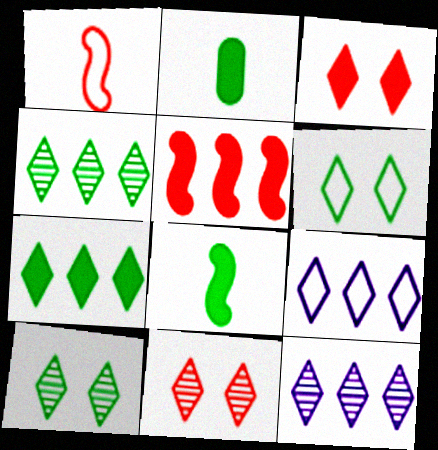[]